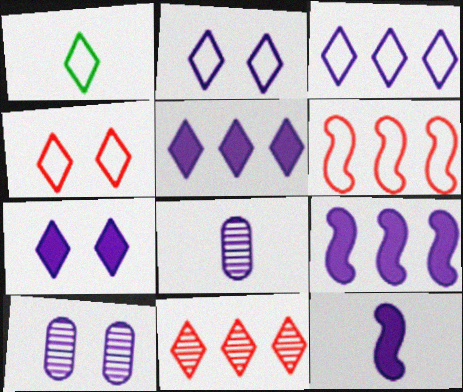[[1, 3, 4], 
[1, 7, 11], 
[2, 8, 9], 
[3, 10, 12]]